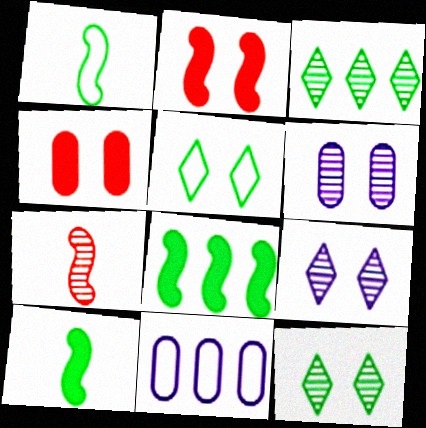[[2, 5, 6], 
[3, 6, 7]]